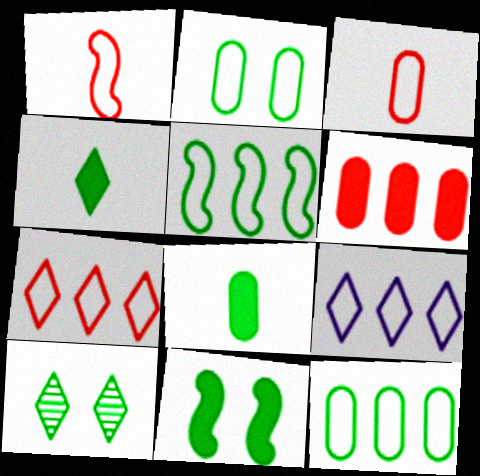[[1, 2, 9], 
[2, 10, 11], 
[5, 8, 10]]